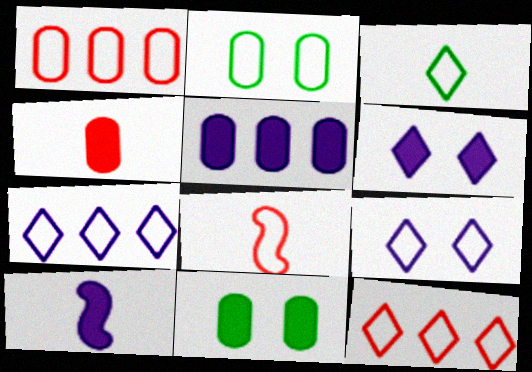[[2, 7, 8], 
[3, 9, 12], 
[4, 5, 11], 
[5, 6, 10]]